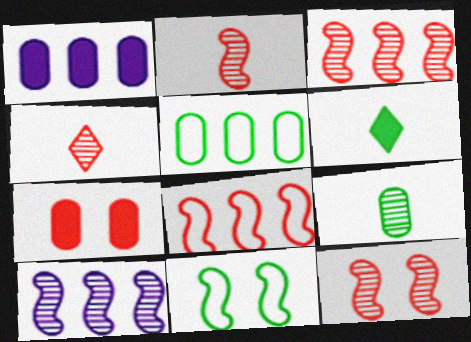[[1, 4, 11], 
[2, 3, 12], 
[4, 7, 8]]